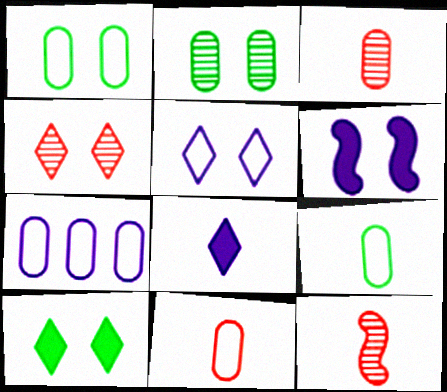[[1, 4, 6], 
[1, 7, 11], 
[4, 5, 10], 
[7, 10, 12], 
[8, 9, 12]]